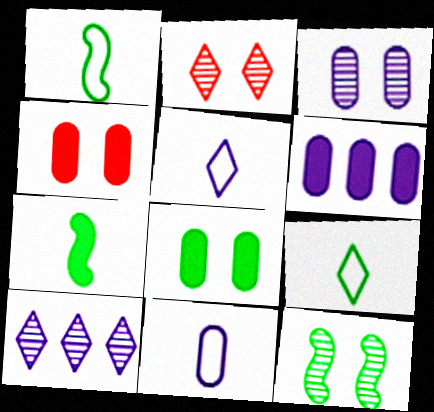[[1, 2, 6], 
[1, 4, 10], 
[2, 3, 12], 
[3, 6, 11]]